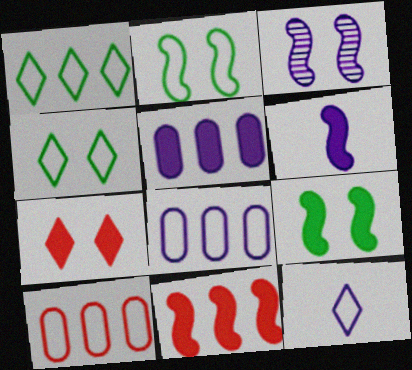[[2, 10, 12], 
[3, 5, 12], 
[6, 9, 11]]